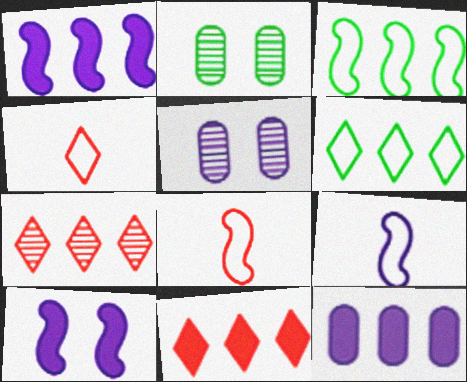[[1, 2, 4], 
[2, 9, 11], 
[3, 7, 12]]